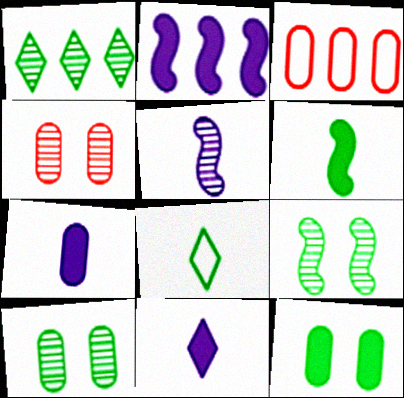[[1, 2, 3], 
[1, 4, 5], 
[2, 4, 8], 
[3, 7, 10], 
[3, 9, 11]]